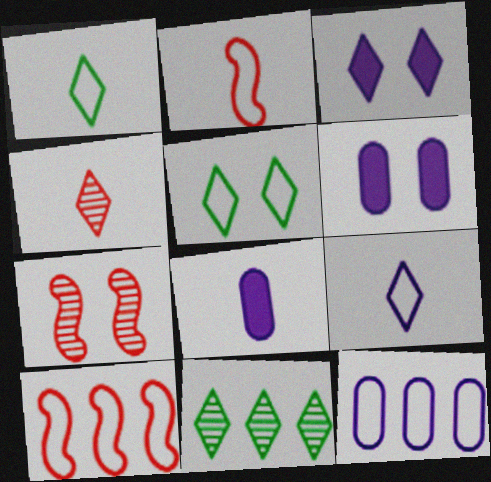[[2, 5, 12], 
[2, 6, 11], 
[5, 6, 7]]